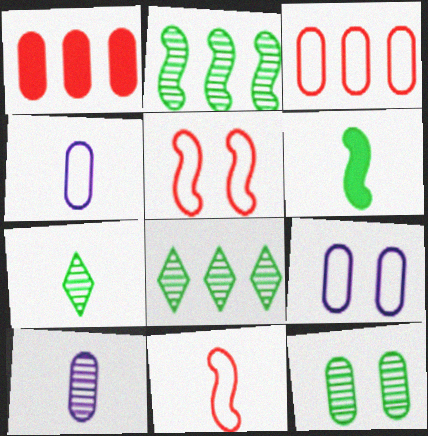[[1, 4, 12], 
[2, 7, 12]]